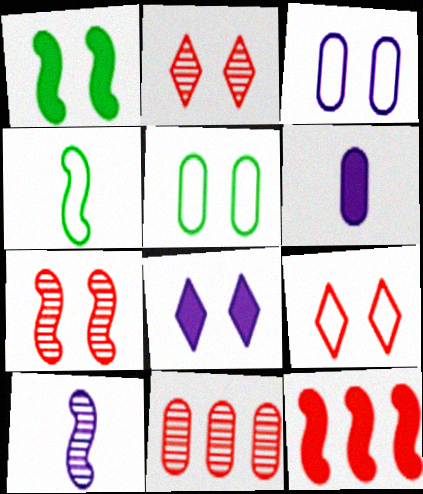[[1, 2, 3], 
[4, 8, 11], 
[5, 6, 11], 
[5, 7, 8]]